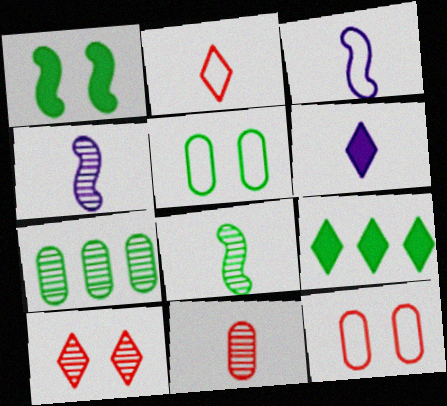[[4, 7, 10], 
[4, 9, 12], 
[5, 8, 9]]